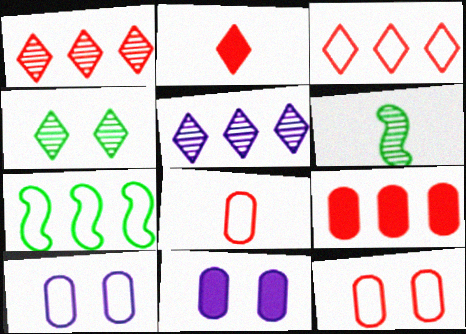[[3, 6, 11], 
[5, 7, 9]]